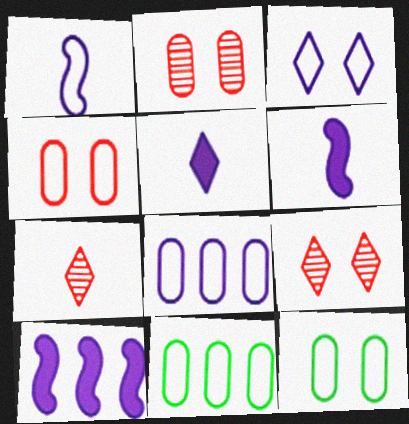[[1, 3, 8], 
[6, 9, 11], 
[7, 10, 12]]